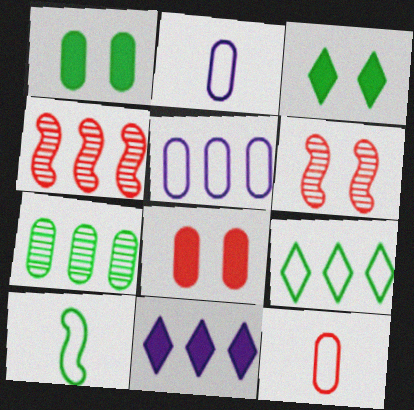[[2, 3, 4], 
[2, 7, 8], 
[3, 7, 10]]